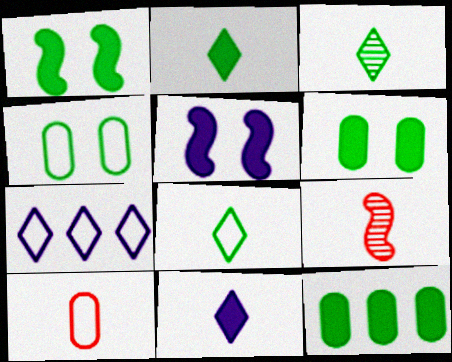[[1, 2, 12], 
[2, 3, 8], 
[6, 7, 9]]